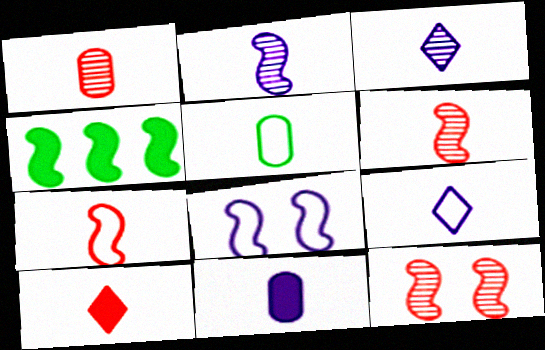[[1, 5, 11], 
[1, 7, 10], 
[2, 5, 10], 
[2, 9, 11], 
[4, 6, 8], 
[5, 7, 9]]